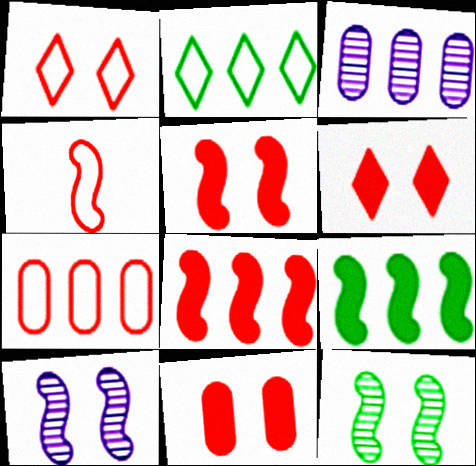[[1, 4, 7], 
[2, 3, 8], 
[4, 9, 10], 
[5, 6, 11]]